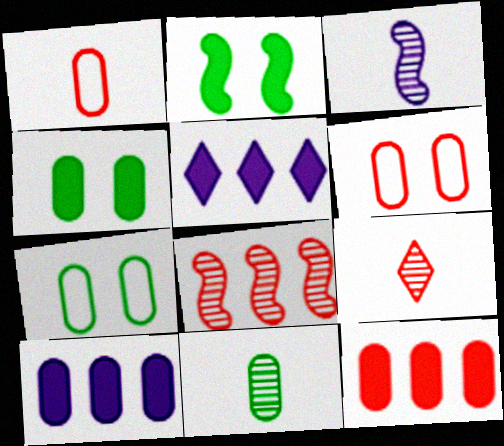[[3, 9, 11], 
[6, 10, 11]]